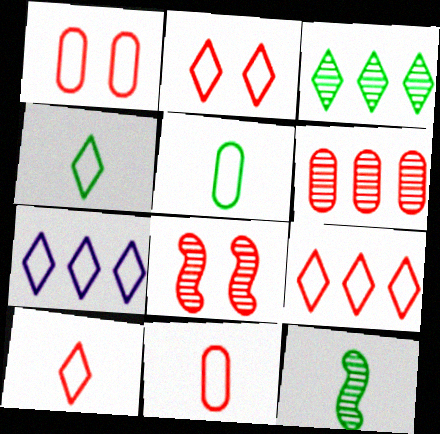[[2, 4, 7], 
[2, 9, 10]]